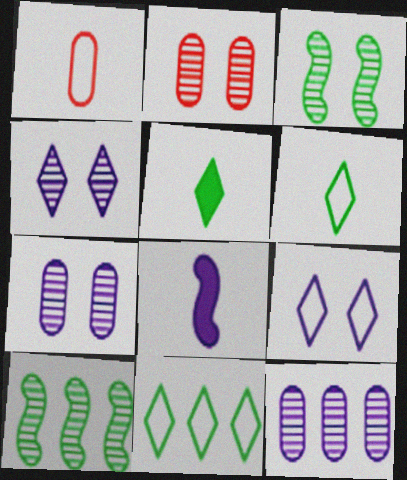[[2, 3, 4], 
[2, 8, 11], 
[8, 9, 12]]